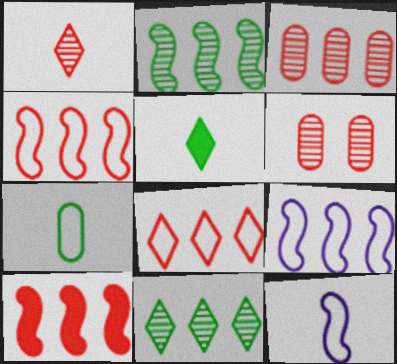[[2, 9, 10], 
[3, 8, 10], 
[5, 6, 9]]